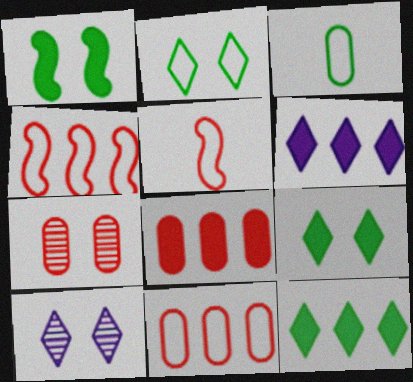[]